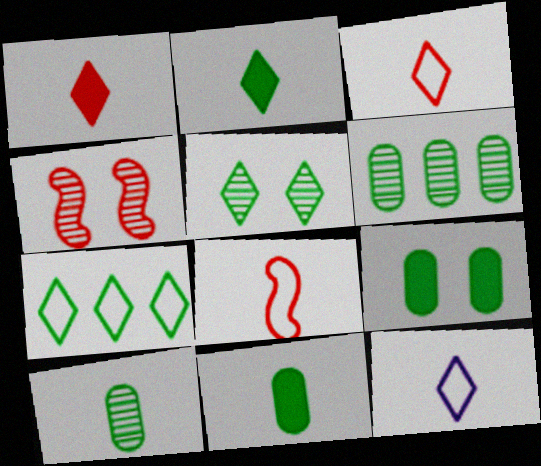[[2, 5, 7]]